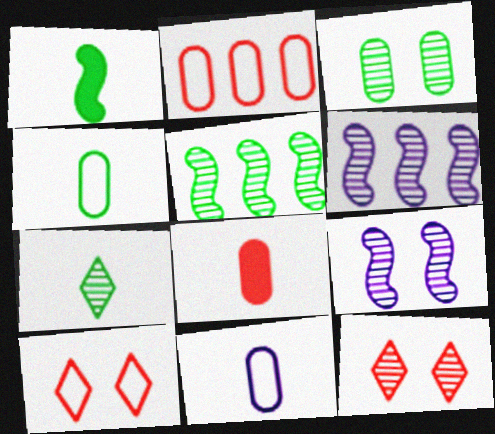[[1, 4, 7], 
[3, 5, 7], 
[3, 9, 12]]